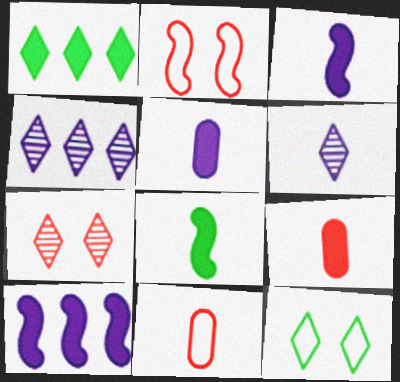[[6, 8, 11]]